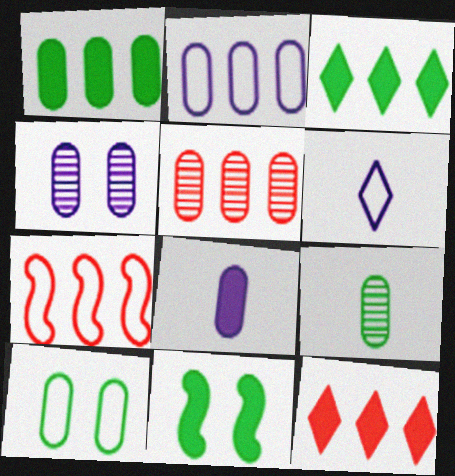[[1, 2, 5], 
[1, 9, 10], 
[2, 4, 8], 
[4, 5, 9], 
[5, 6, 11], 
[5, 7, 12], 
[5, 8, 10], 
[6, 7, 10], 
[8, 11, 12]]